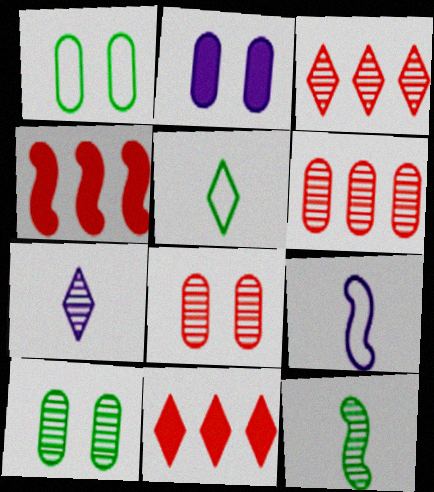[[1, 2, 8], 
[1, 4, 7], 
[9, 10, 11]]